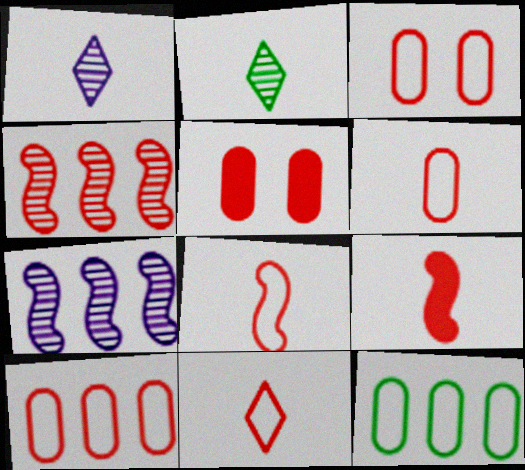[[3, 6, 10], 
[4, 5, 11], 
[6, 8, 11]]